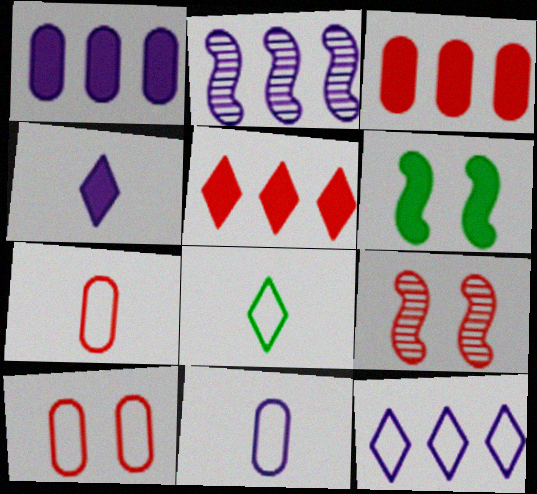[[1, 2, 12], 
[1, 8, 9], 
[3, 4, 6], 
[5, 7, 9]]